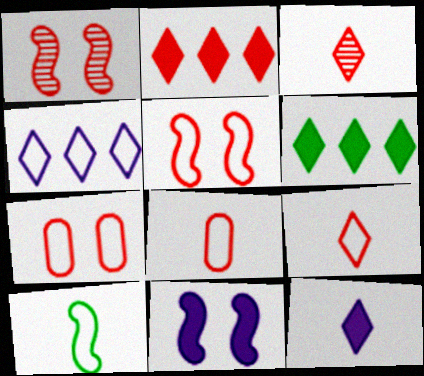[[1, 2, 8], 
[4, 7, 10]]